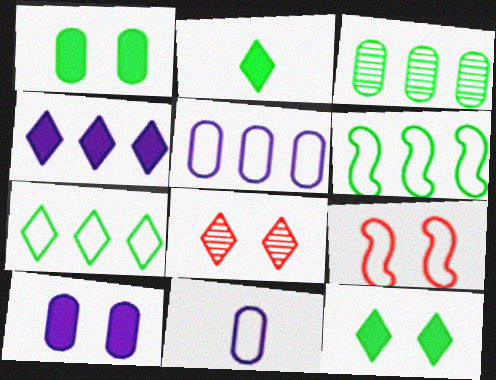[[7, 9, 11]]